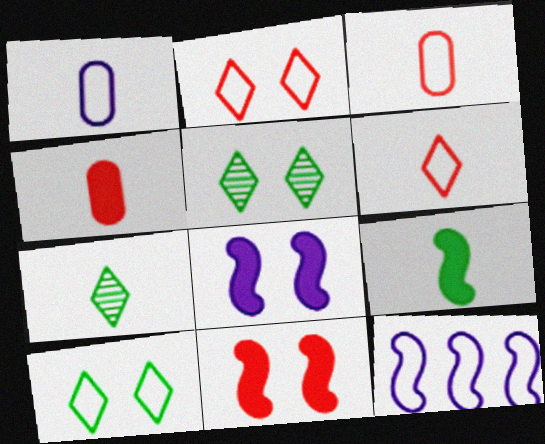[[3, 10, 12], 
[4, 5, 12]]